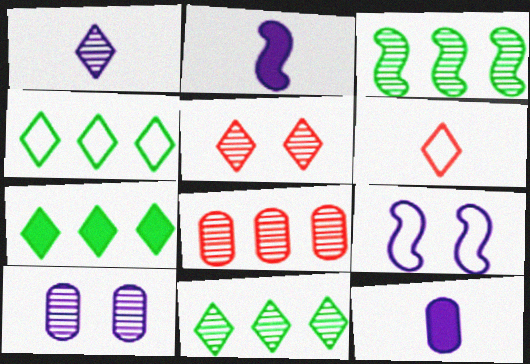[[1, 5, 11], 
[4, 7, 11]]